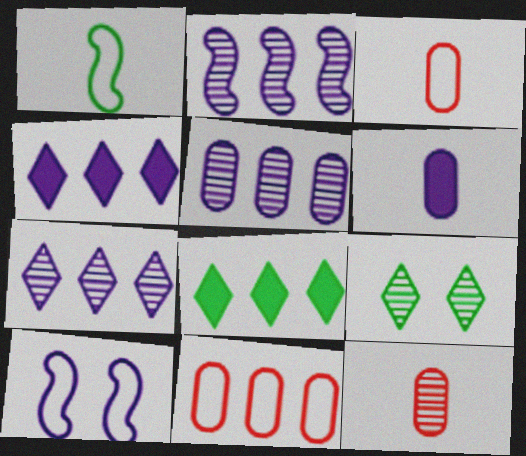[[2, 5, 7], 
[2, 8, 11], 
[2, 9, 12], 
[6, 7, 10], 
[8, 10, 12]]